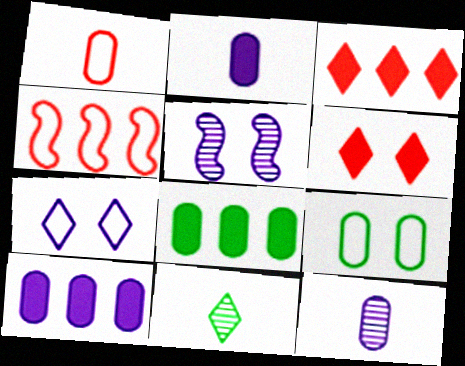[[3, 7, 11], 
[5, 6, 9]]